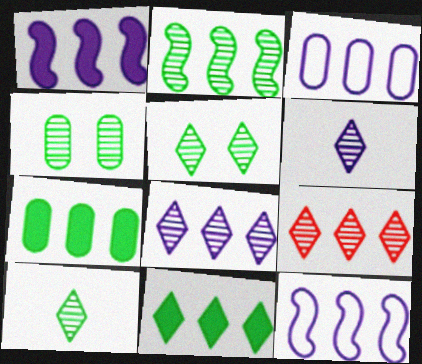[[1, 3, 8], 
[2, 4, 10], 
[5, 6, 9], 
[7, 9, 12]]